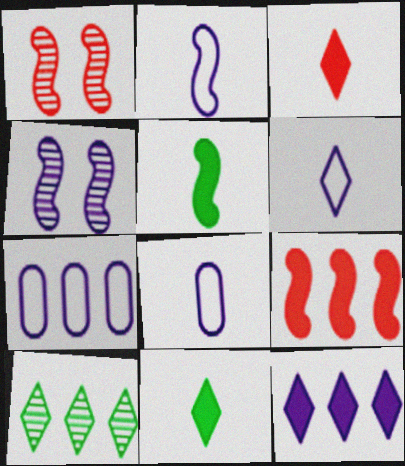[[1, 7, 11], 
[2, 6, 8], 
[4, 8, 12], 
[7, 9, 10]]